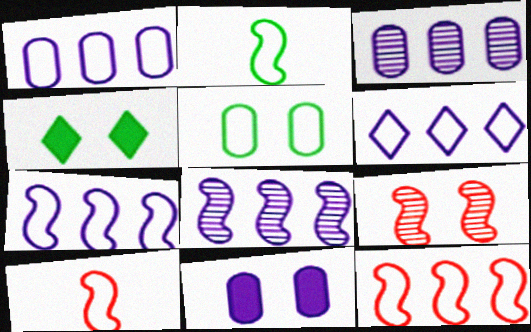[[1, 6, 7], 
[3, 4, 10], 
[5, 6, 10]]